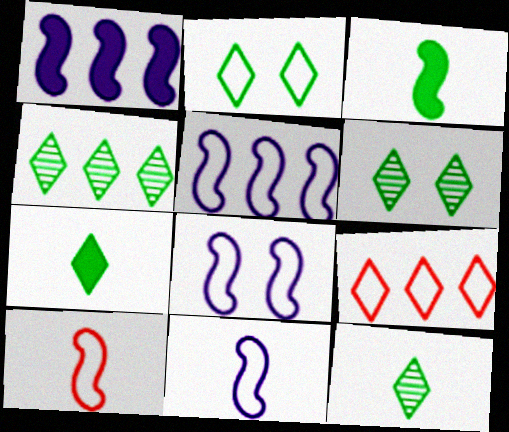[[2, 4, 7], 
[4, 6, 12], 
[5, 8, 11]]